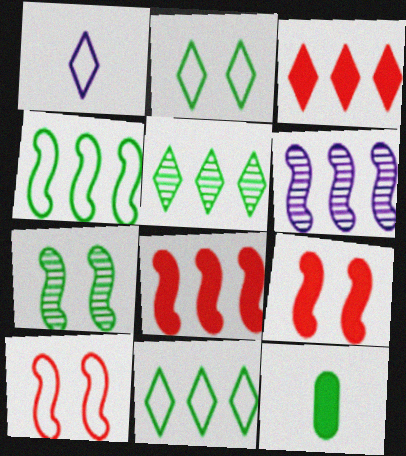[[4, 6, 8], 
[7, 11, 12]]